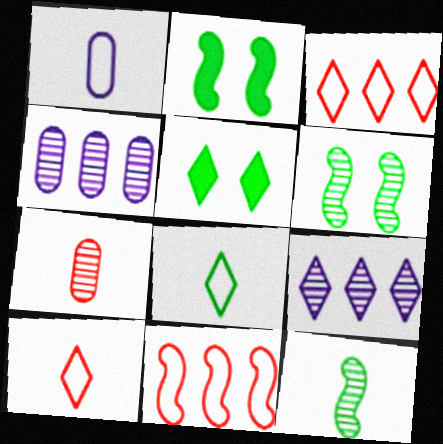[[2, 4, 10], 
[5, 9, 10], 
[6, 7, 9]]